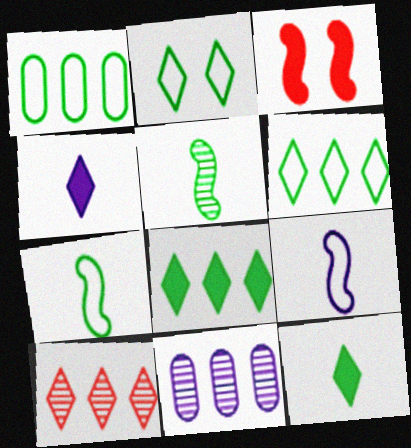[[1, 2, 7], 
[2, 4, 10]]